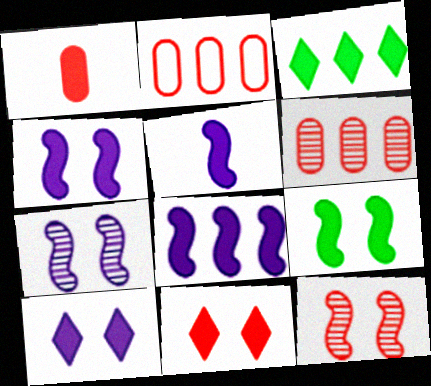[[1, 3, 4], 
[4, 5, 8]]